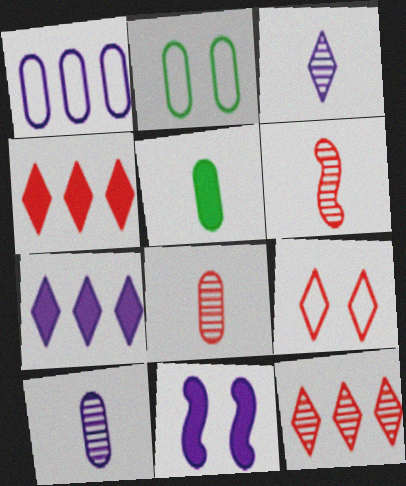[[1, 3, 11], 
[2, 6, 7], 
[4, 5, 11]]